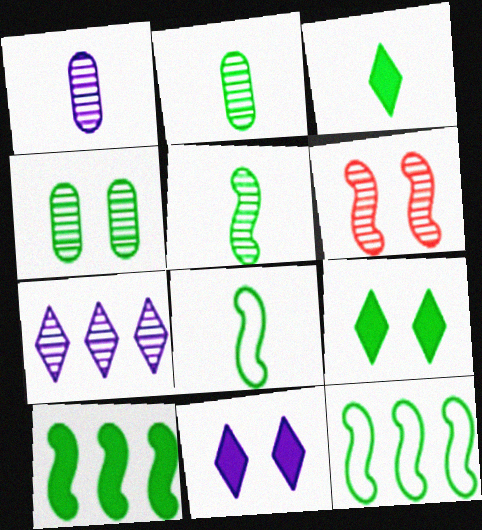[[2, 3, 8], 
[2, 6, 7], 
[2, 9, 12], 
[3, 4, 12]]